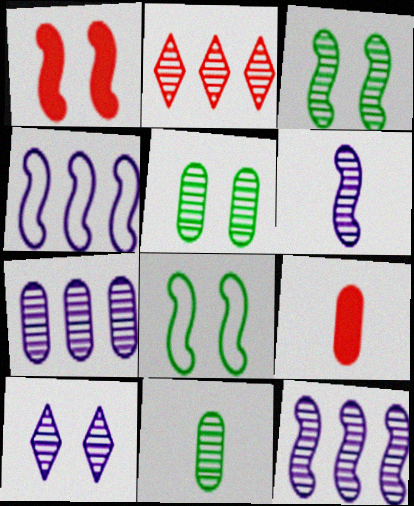[[2, 5, 6], 
[6, 7, 10]]